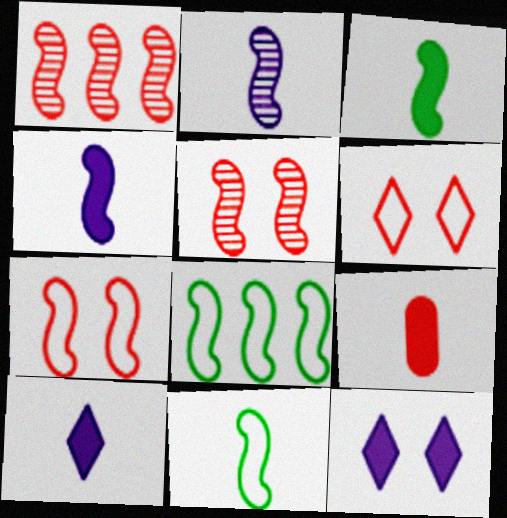[[1, 6, 9], 
[3, 9, 10], 
[4, 5, 8]]